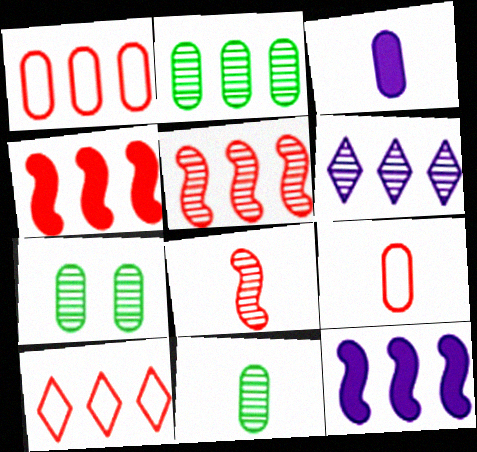[[1, 3, 7], 
[2, 5, 6], 
[2, 7, 11], 
[2, 10, 12], 
[3, 9, 11], 
[6, 7, 8]]